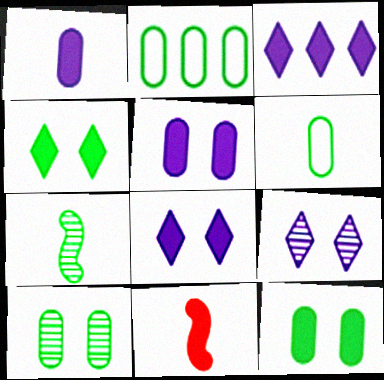[[2, 4, 7], 
[2, 9, 11], 
[3, 11, 12]]